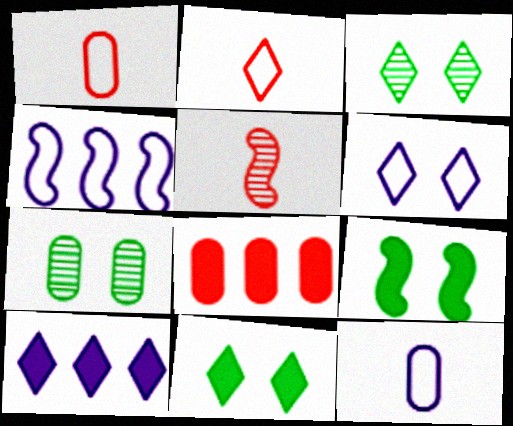[[2, 3, 10], 
[4, 5, 9], 
[4, 6, 12], 
[7, 8, 12]]